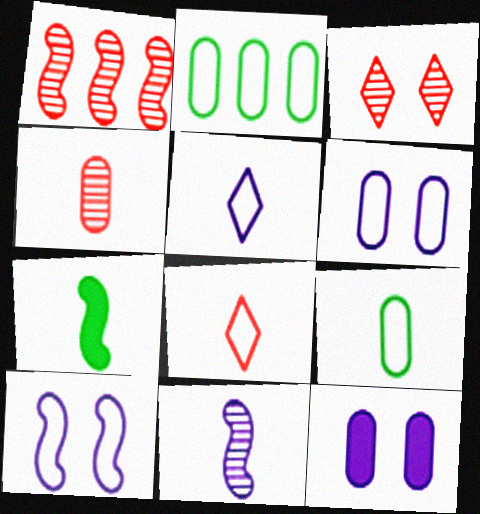[[1, 3, 4], 
[1, 7, 10], 
[2, 4, 12], 
[2, 8, 10], 
[4, 5, 7]]